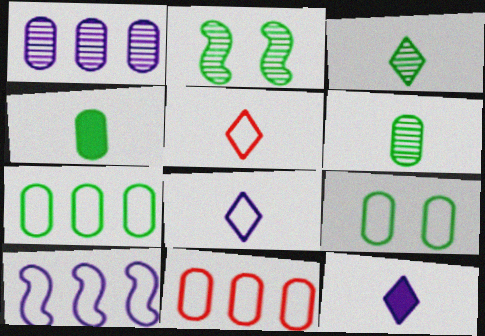[[2, 11, 12], 
[3, 5, 12], 
[5, 9, 10]]